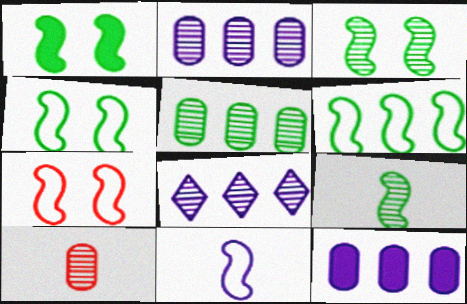[[1, 3, 4], 
[1, 6, 9], 
[3, 8, 10], 
[6, 7, 11]]